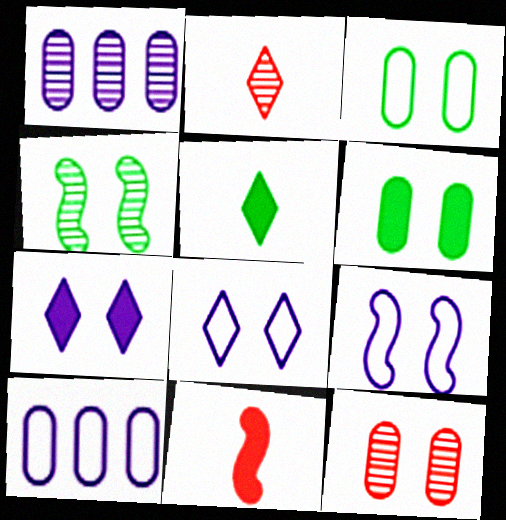[[1, 2, 4]]